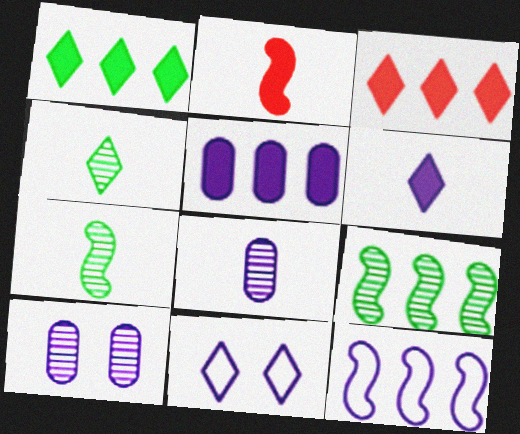[[3, 4, 11], 
[6, 10, 12]]